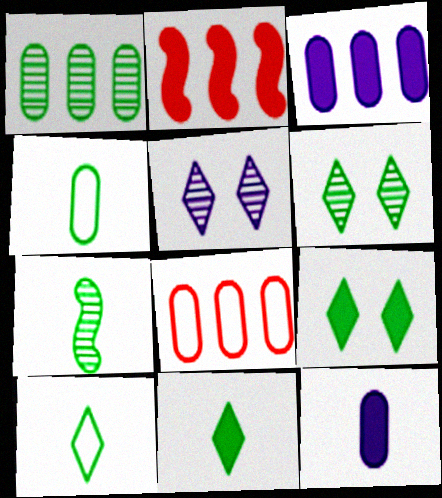[[1, 3, 8], 
[1, 6, 7], 
[2, 4, 5], 
[2, 9, 12], 
[4, 7, 11]]